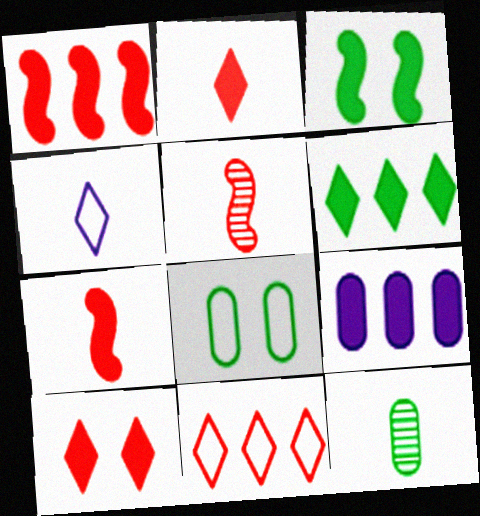[[1, 6, 9], 
[2, 3, 9], 
[4, 7, 12]]